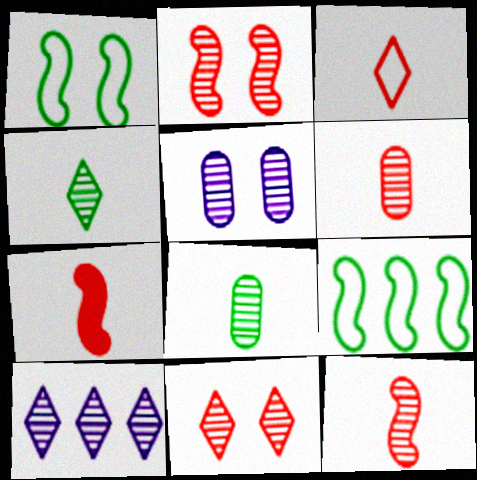[[2, 8, 10], 
[3, 6, 7], 
[4, 10, 11]]